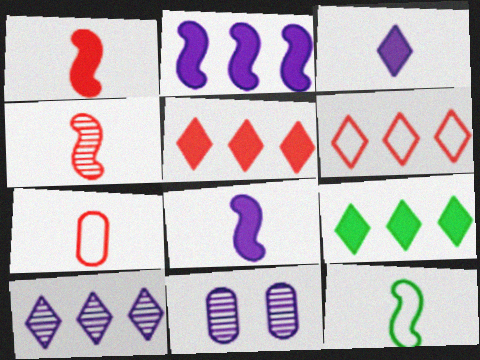[[4, 8, 12], 
[5, 11, 12], 
[6, 9, 10]]